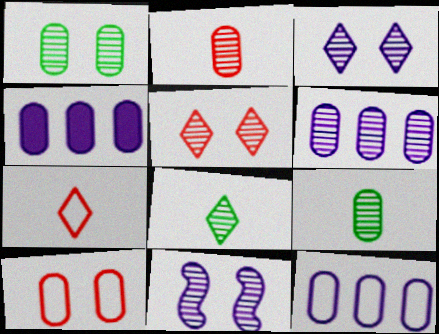[[1, 2, 6], 
[1, 5, 11], 
[4, 6, 12], 
[4, 9, 10]]